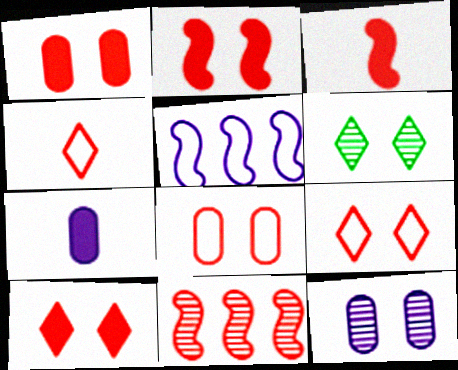[[1, 2, 10], 
[1, 4, 11]]